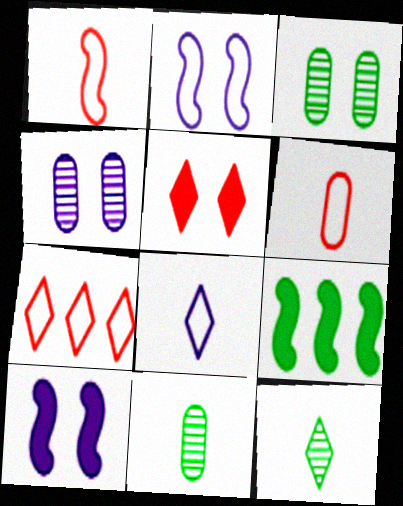[[2, 3, 5], 
[7, 10, 11]]